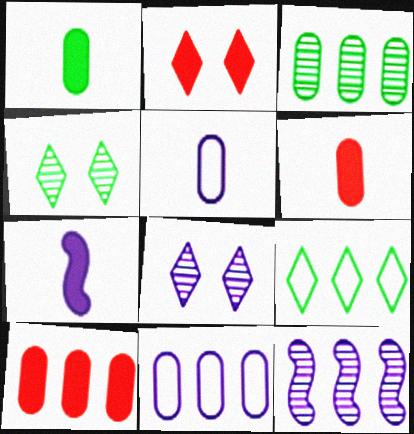[[3, 10, 11], 
[7, 8, 11], 
[9, 10, 12]]